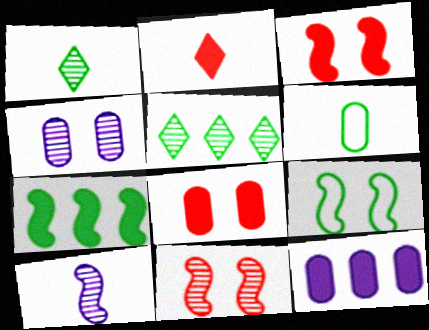[[2, 6, 10]]